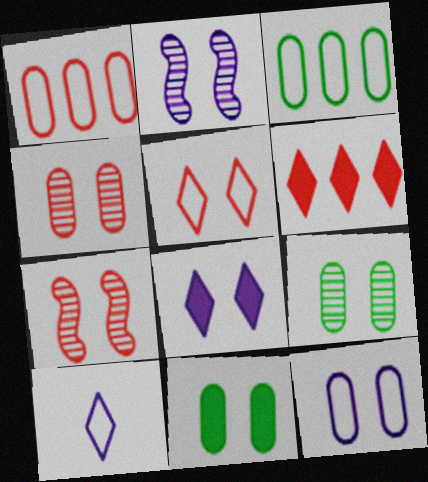[[2, 5, 11], 
[2, 8, 12], 
[4, 11, 12]]